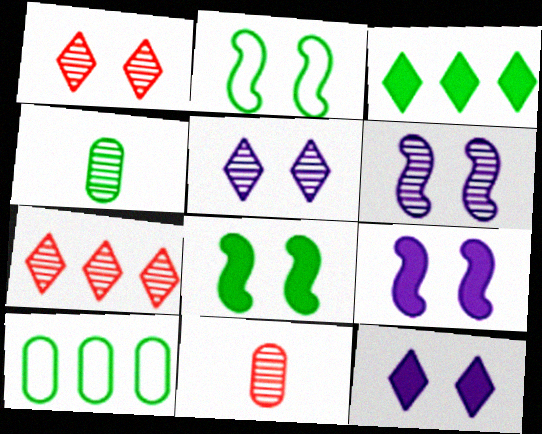[[2, 3, 4], 
[4, 6, 7]]